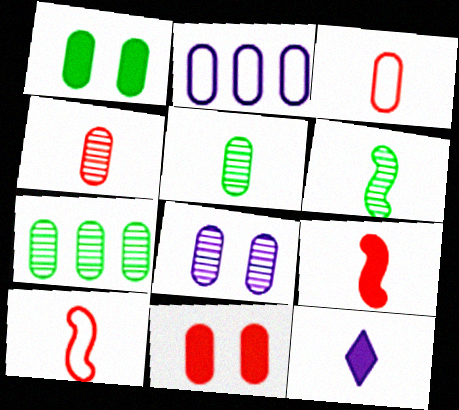[[1, 2, 4], 
[2, 5, 11], 
[3, 6, 12], 
[4, 7, 8], 
[5, 10, 12]]